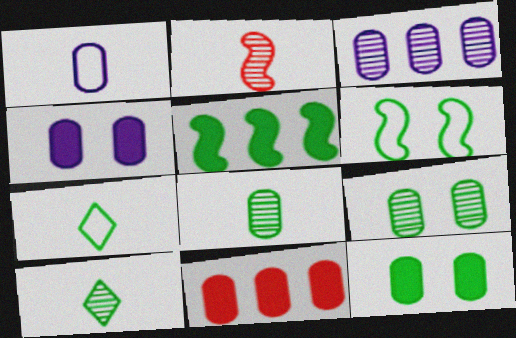[[1, 3, 4], 
[1, 9, 11], 
[5, 7, 9]]